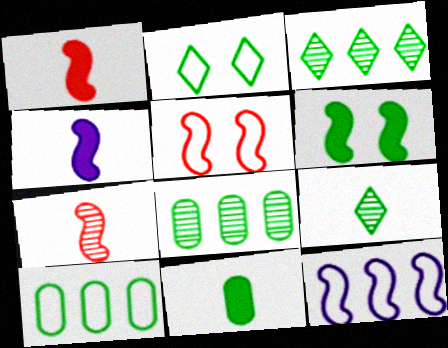[[6, 7, 12], 
[6, 9, 10]]